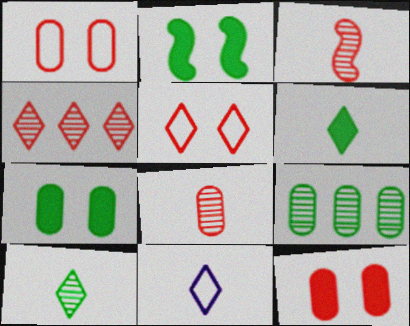[]